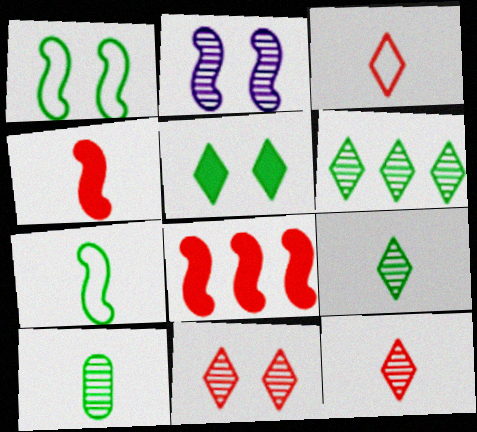[[2, 7, 8]]